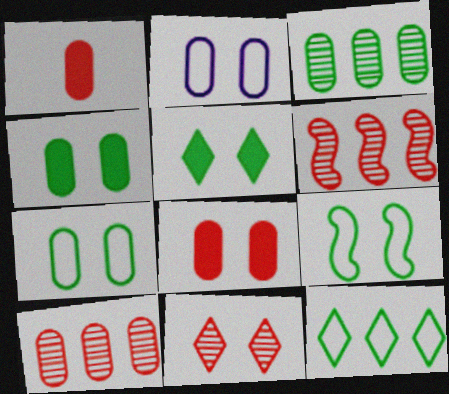[[1, 2, 3]]